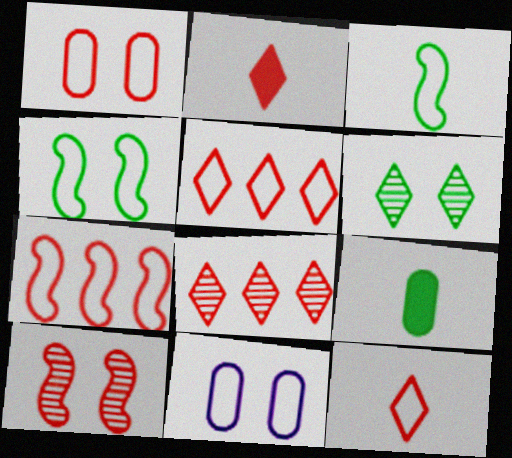[[1, 7, 12], 
[3, 5, 11]]